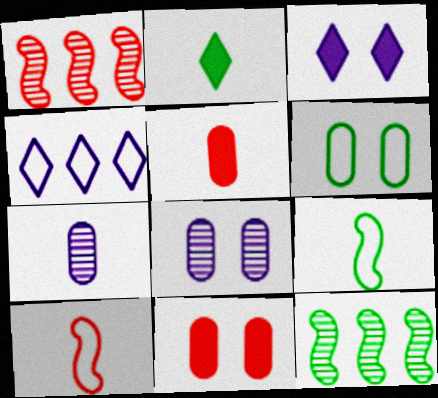[[2, 6, 12], 
[2, 7, 10], 
[4, 6, 10], 
[6, 8, 11]]